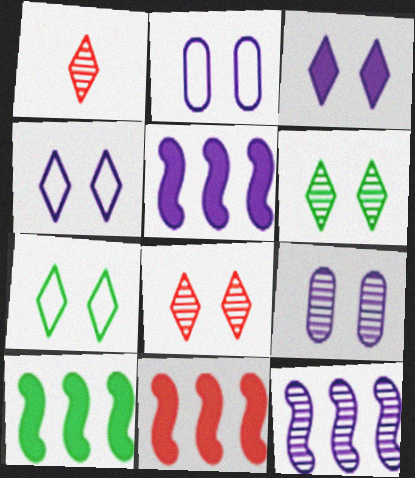[[1, 2, 10], 
[3, 7, 8], 
[5, 10, 11]]